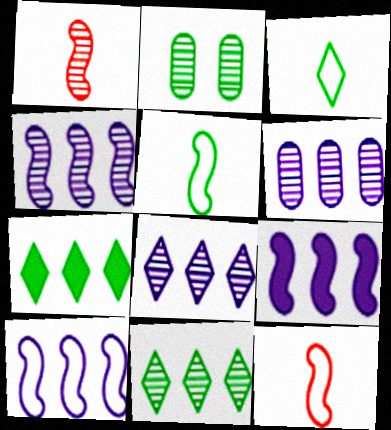[[1, 2, 8], 
[2, 5, 7], 
[4, 6, 8], 
[4, 9, 10]]